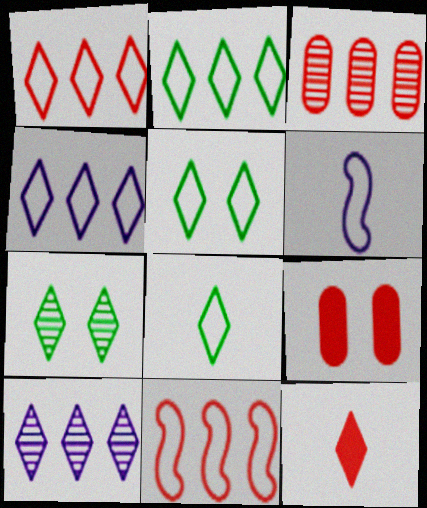[[1, 2, 4], 
[2, 5, 8], 
[4, 7, 12], 
[5, 10, 12]]